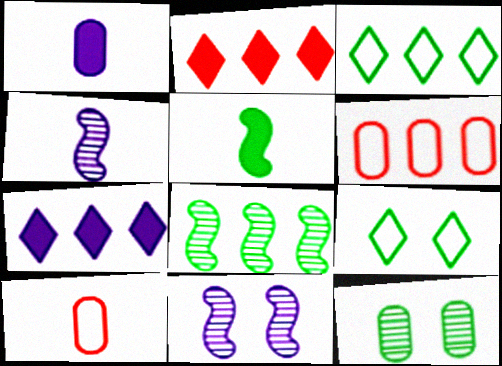[[1, 6, 12], 
[3, 5, 12], 
[6, 7, 8]]